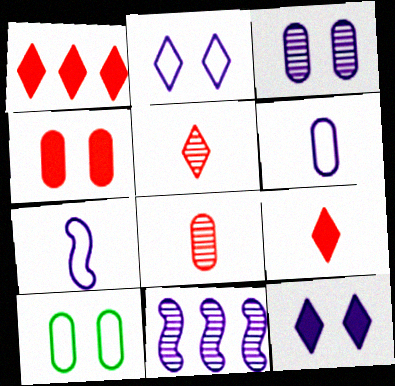[[3, 4, 10], 
[6, 11, 12], 
[9, 10, 11]]